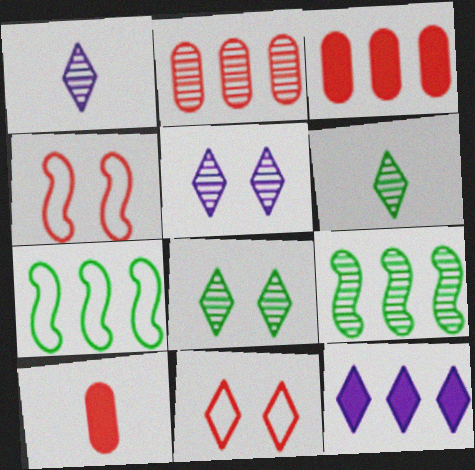[[2, 7, 12], 
[5, 7, 10], 
[6, 11, 12]]